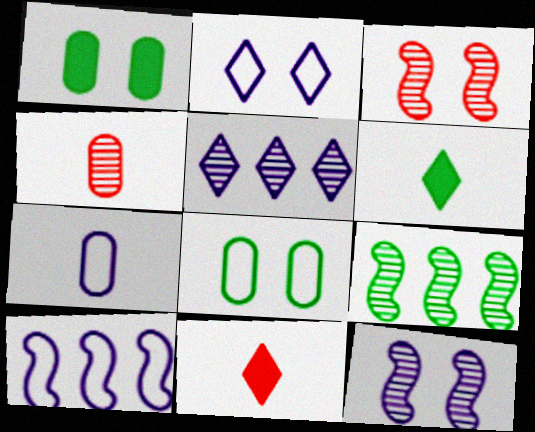[[1, 2, 3], 
[2, 7, 10], 
[6, 8, 9]]